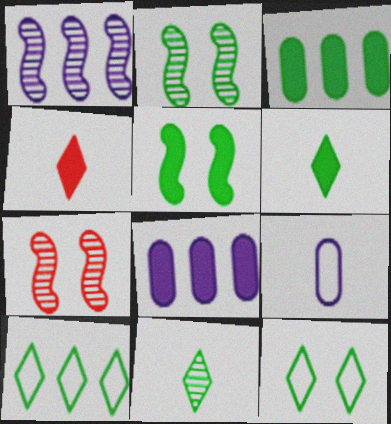[[3, 5, 6], 
[4, 5, 8]]